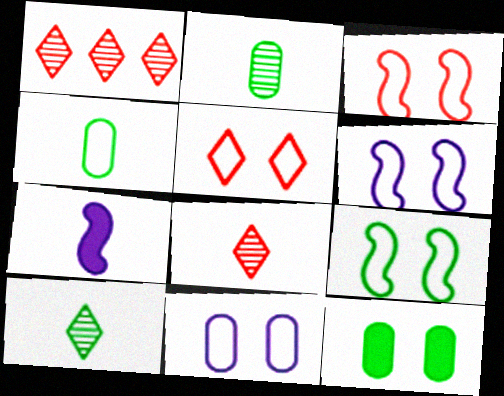[[3, 6, 9], 
[4, 7, 8], 
[5, 9, 11]]